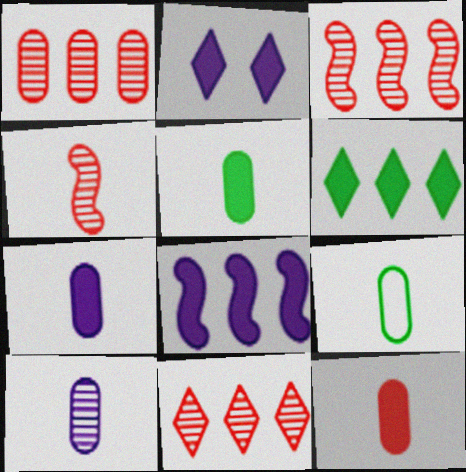[[1, 3, 11], 
[2, 3, 9], 
[2, 7, 8], 
[5, 7, 12], 
[9, 10, 12]]